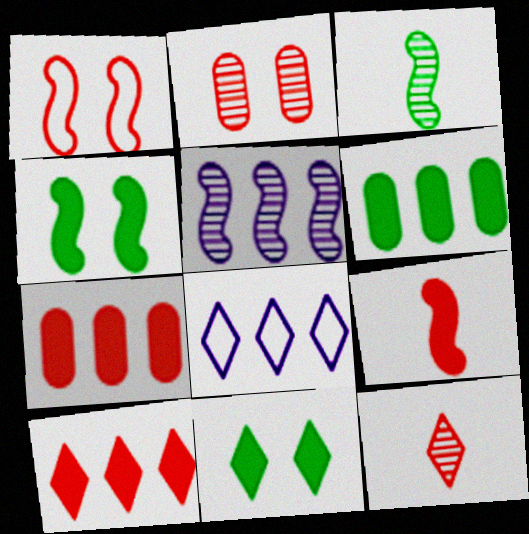[[1, 7, 12], 
[8, 11, 12]]